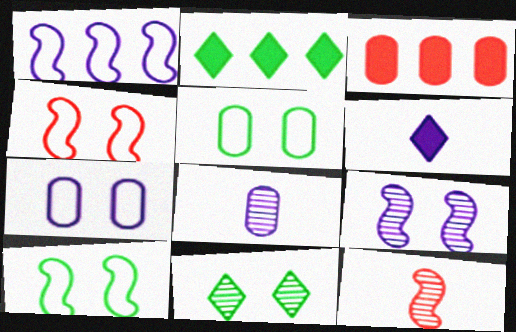[[2, 4, 8], 
[2, 7, 12], 
[3, 5, 8]]